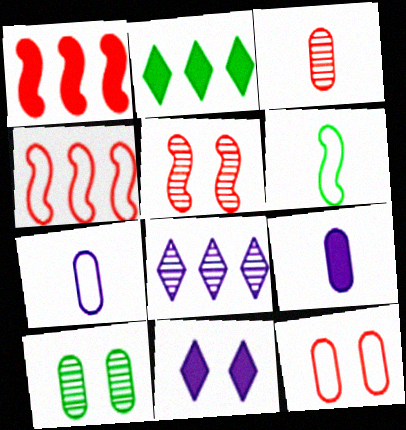[[2, 5, 7], 
[2, 6, 10]]